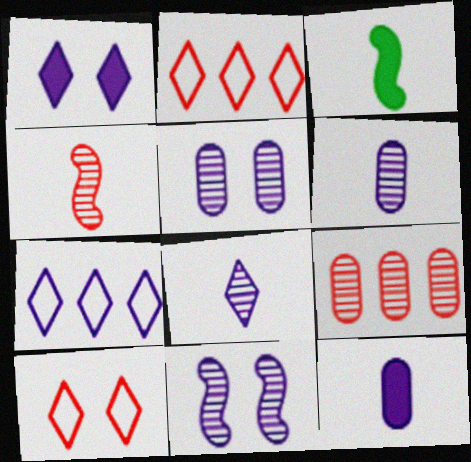[[1, 7, 8], 
[2, 3, 5], 
[7, 11, 12]]